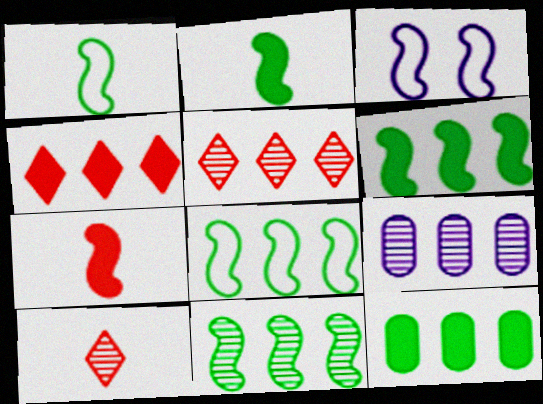[[3, 7, 11], 
[3, 10, 12], 
[4, 8, 9], 
[5, 9, 11], 
[6, 8, 11]]